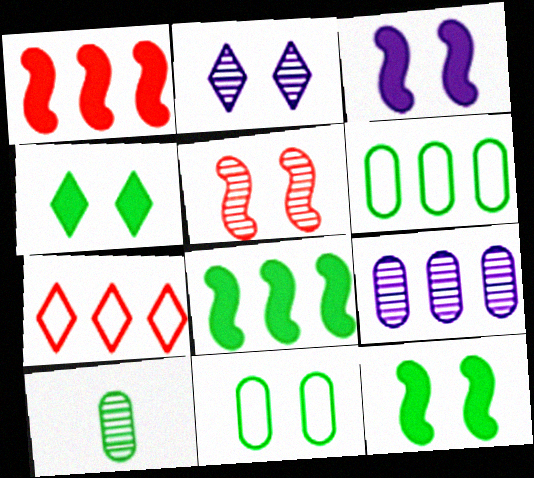[[3, 7, 10], 
[7, 8, 9]]